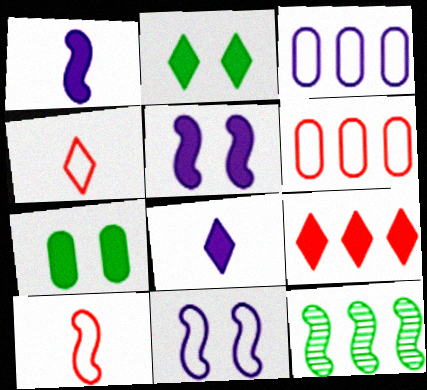[[1, 7, 9], 
[2, 8, 9], 
[3, 9, 12], 
[5, 10, 12]]